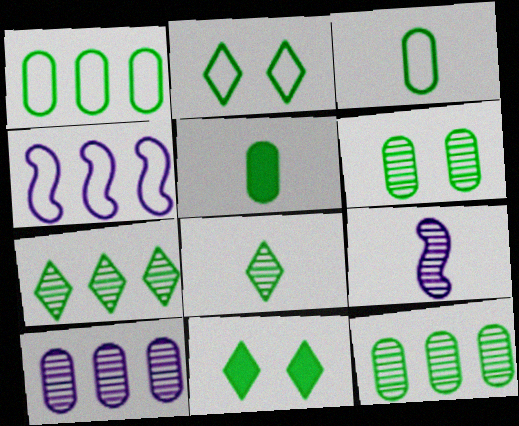[[1, 5, 6]]